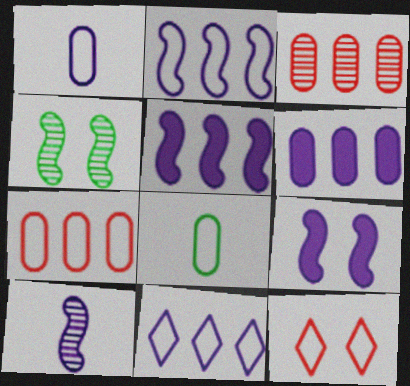[[2, 8, 12], 
[2, 9, 10]]